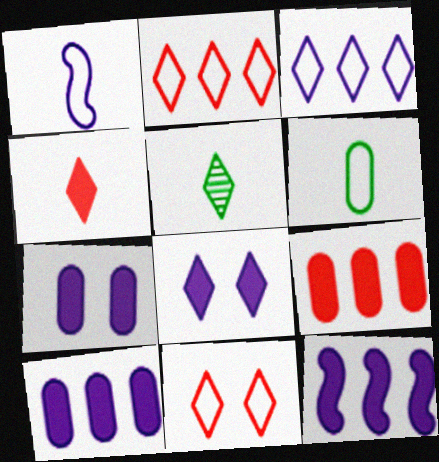[[2, 5, 8]]